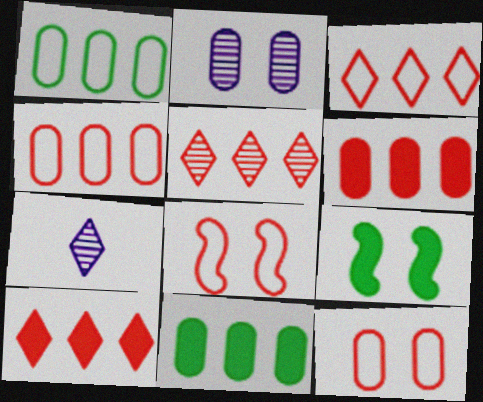[[3, 5, 10], 
[4, 7, 9], 
[7, 8, 11]]